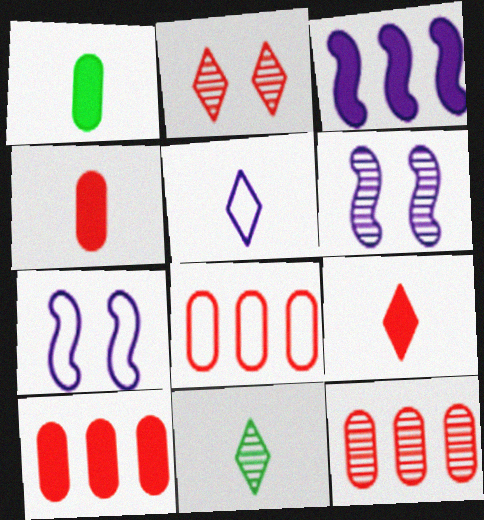[[5, 9, 11], 
[6, 11, 12], 
[7, 10, 11], 
[8, 10, 12]]